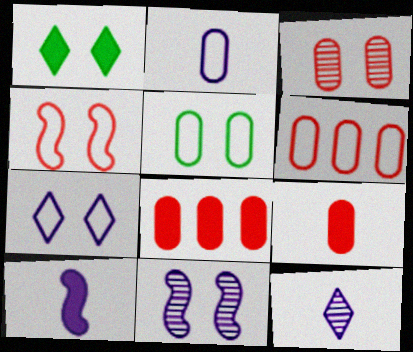[[1, 8, 10], 
[2, 5, 6], 
[2, 10, 12], 
[3, 6, 9], 
[4, 5, 7]]